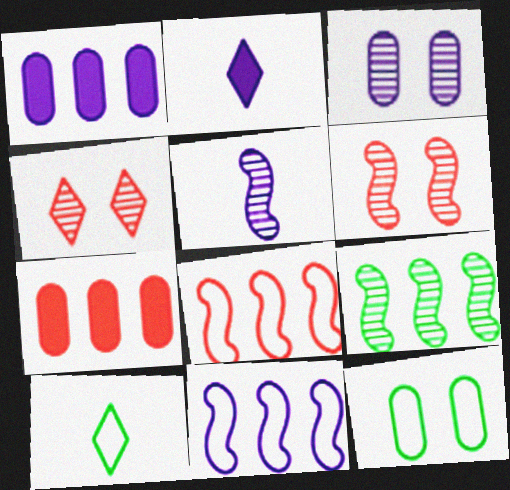[[1, 6, 10], 
[2, 3, 11], 
[5, 6, 9]]